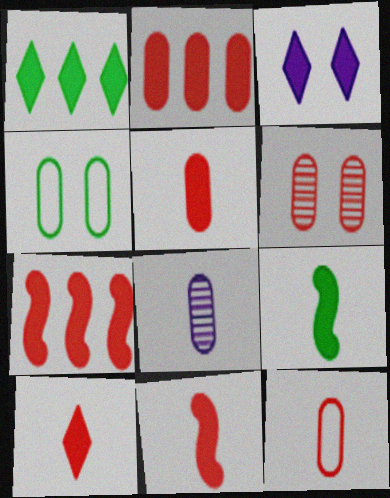[[1, 3, 10], 
[2, 3, 9], 
[2, 4, 8], 
[2, 6, 12], 
[5, 10, 11]]